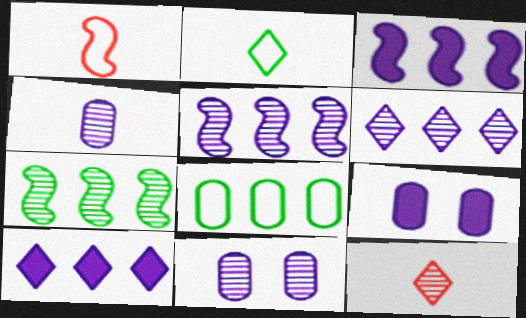[[7, 11, 12]]